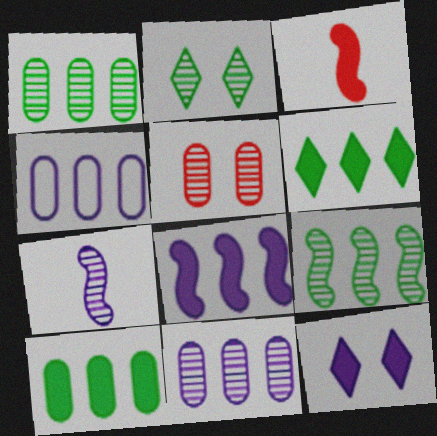[[2, 3, 4], 
[3, 10, 12], 
[4, 7, 12]]